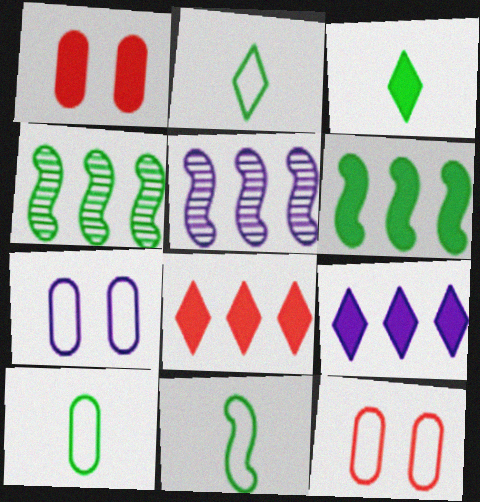[[1, 2, 5], 
[2, 10, 11], 
[3, 5, 12]]